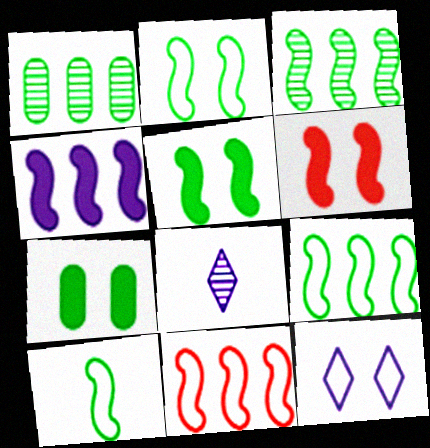[[2, 9, 10], 
[3, 4, 11], 
[3, 5, 10], 
[7, 8, 11]]